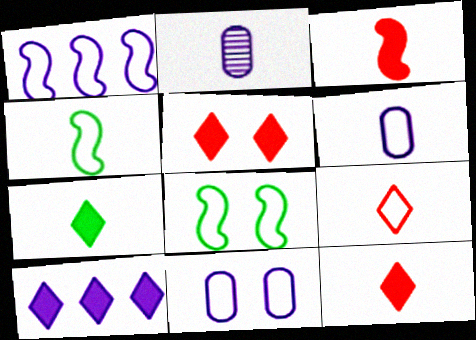[[2, 4, 12], 
[4, 6, 9], 
[5, 7, 10]]